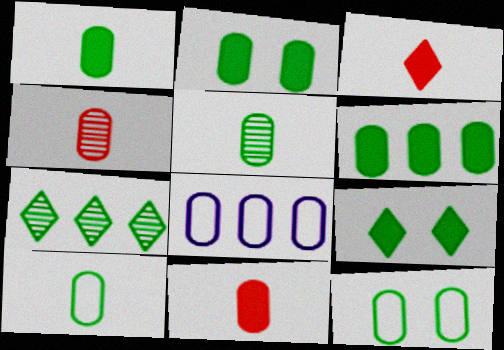[[1, 2, 6], 
[1, 5, 10], 
[2, 4, 8], 
[5, 6, 12]]